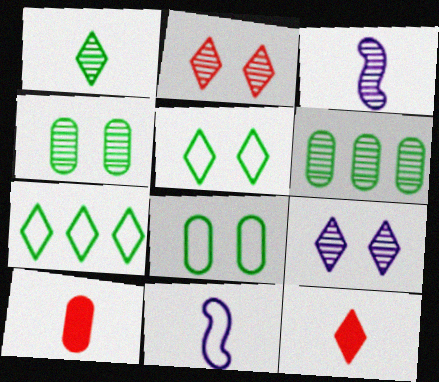[[1, 10, 11], 
[2, 3, 6], 
[7, 9, 12]]